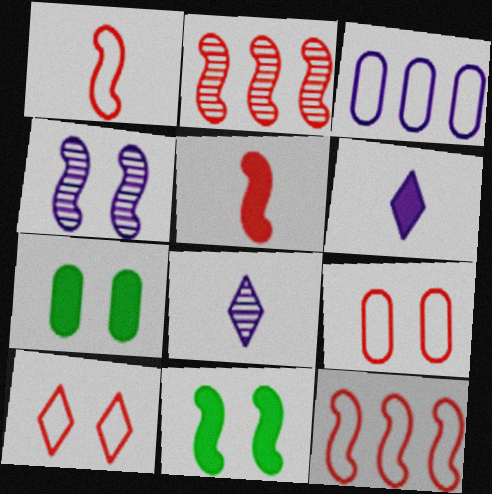[[3, 4, 6], 
[4, 7, 10], 
[7, 8, 12]]